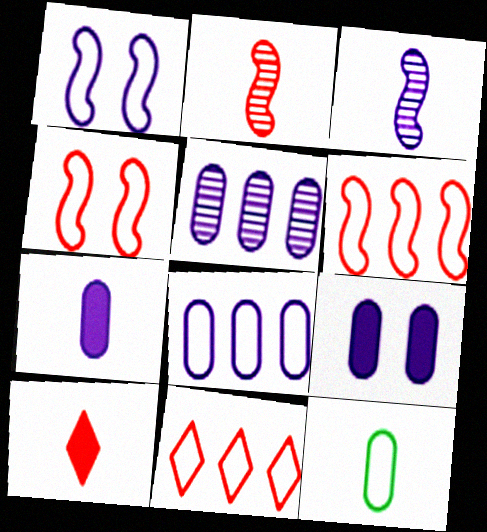[[1, 11, 12], 
[3, 10, 12]]